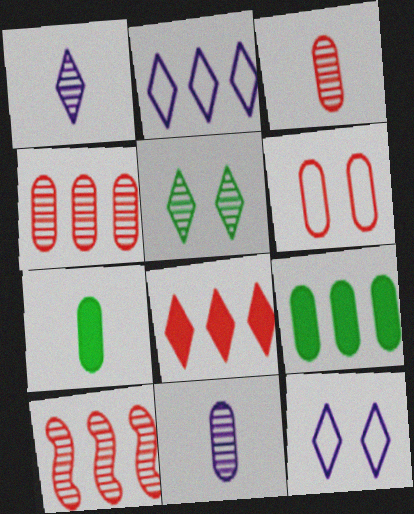[[2, 9, 10], 
[5, 10, 11], 
[6, 9, 11], 
[7, 10, 12]]